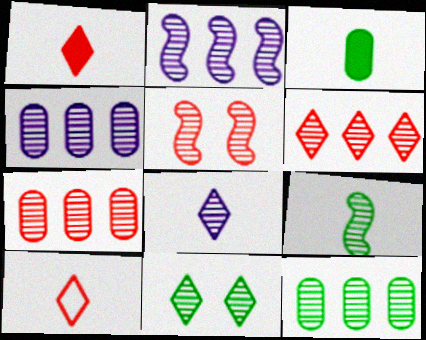[[2, 5, 9], 
[2, 6, 12], 
[4, 7, 12], 
[5, 8, 12], 
[6, 8, 11], 
[9, 11, 12]]